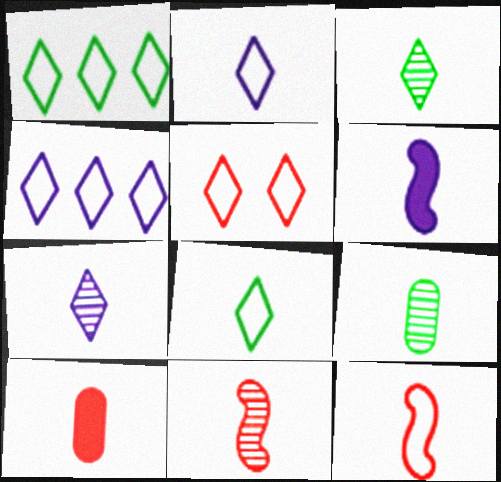[[1, 2, 5], 
[4, 5, 8], 
[7, 9, 11]]